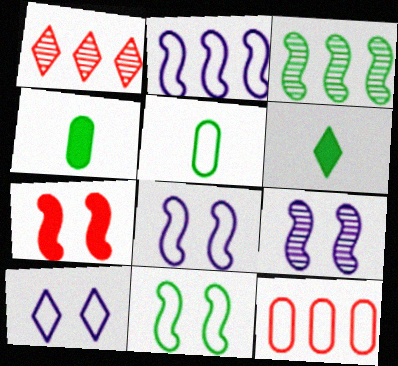[[1, 4, 8], 
[1, 6, 10], 
[6, 9, 12], 
[7, 9, 11]]